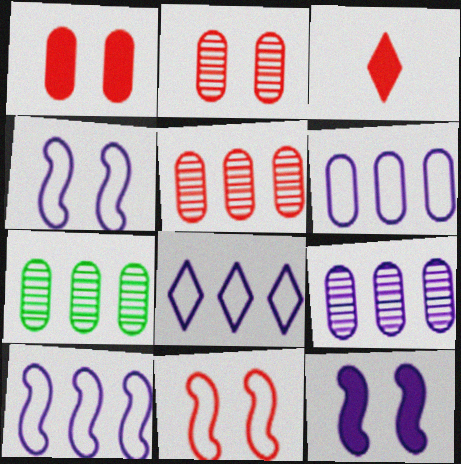[[3, 4, 7], 
[3, 5, 11], 
[5, 7, 9], 
[6, 8, 10]]